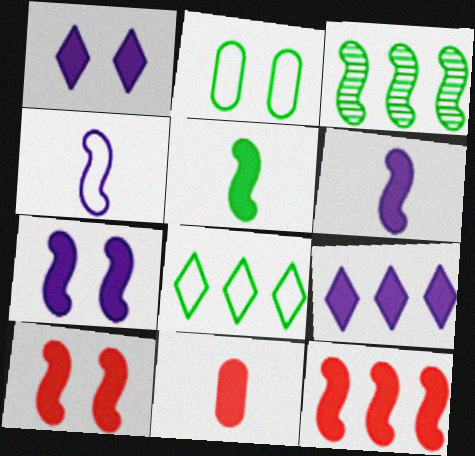[[3, 4, 10], 
[5, 7, 12]]